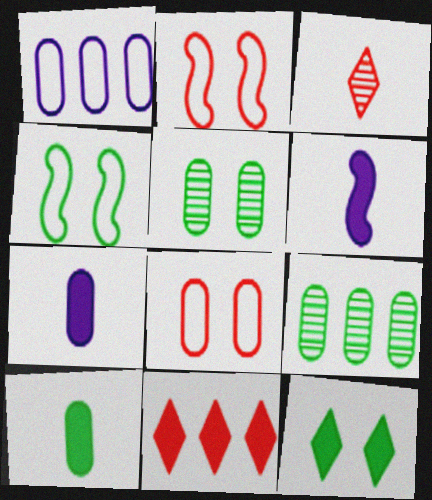[[4, 5, 12], 
[7, 8, 9]]